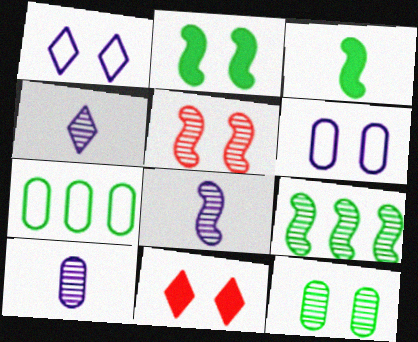[[4, 8, 10], 
[5, 8, 9], 
[7, 8, 11]]